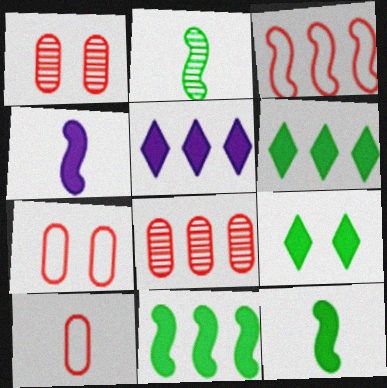[[2, 5, 7]]